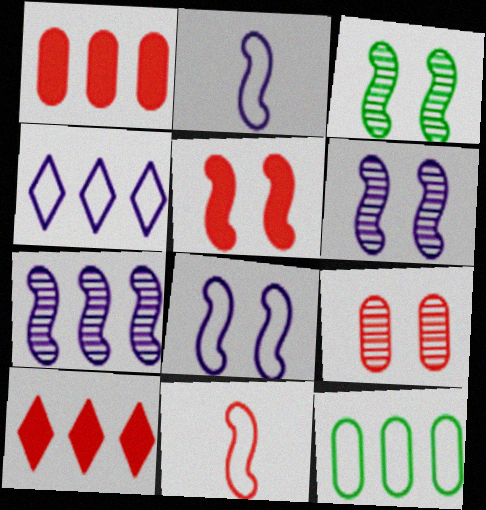[[3, 5, 8], 
[7, 10, 12], 
[9, 10, 11]]